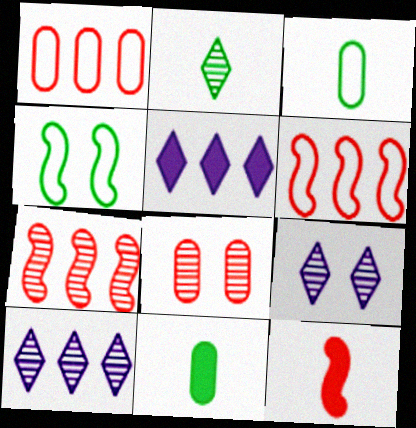[[6, 9, 11]]